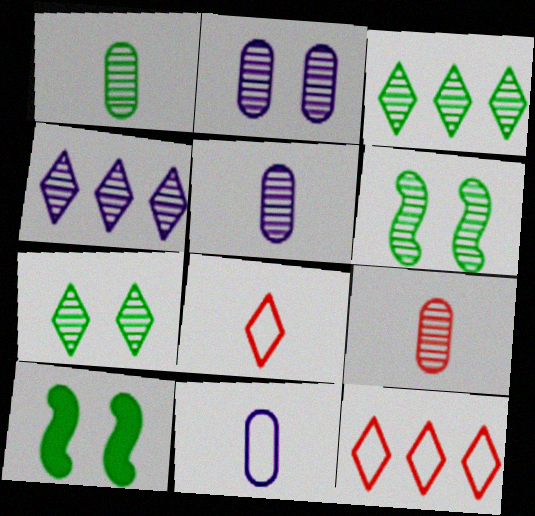[[1, 3, 6], 
[1, 5, 9], 
[4, 6, 9], 
[5, 10, 12]]